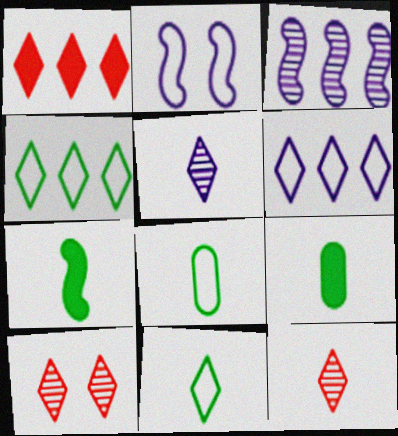[]